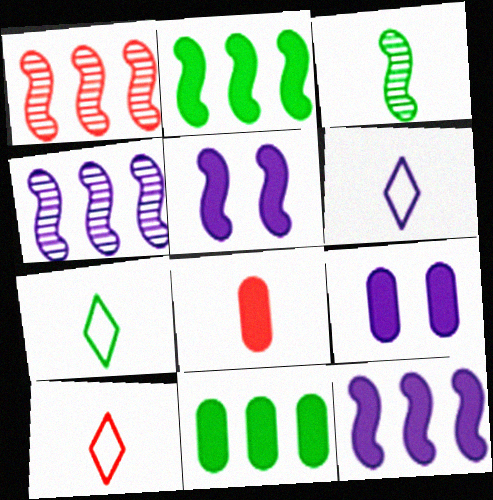[[1, 7, 9], 
[3, 6, 8], 
[4, 6, 9], 
[6, 7, 10], 
[8, 9, 11]]